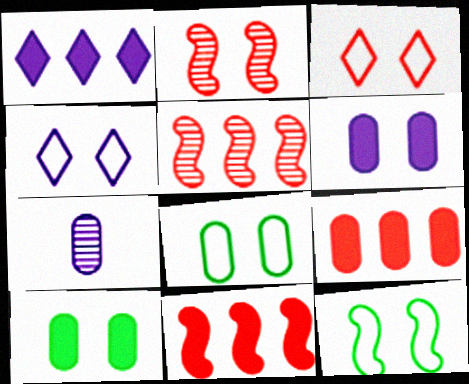[[2, 4, 10], 
[7, 8, 9]]